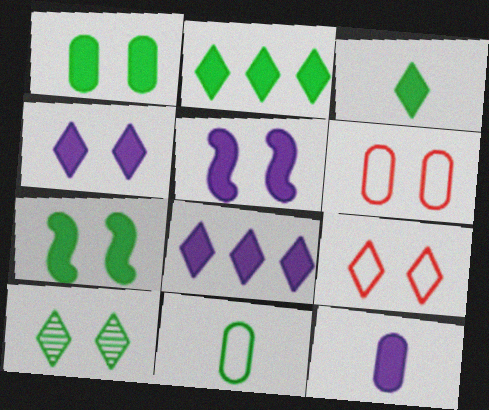[[4, 9, 10], 
[5, 6, 10], 
[5, 8, 12]]